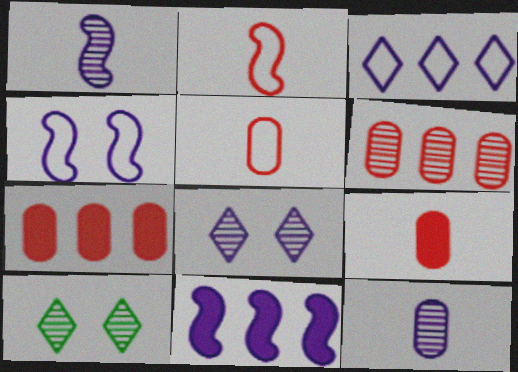[[1, 4, 11], 
[1, 6, 10], 
[5, 10, 11]]